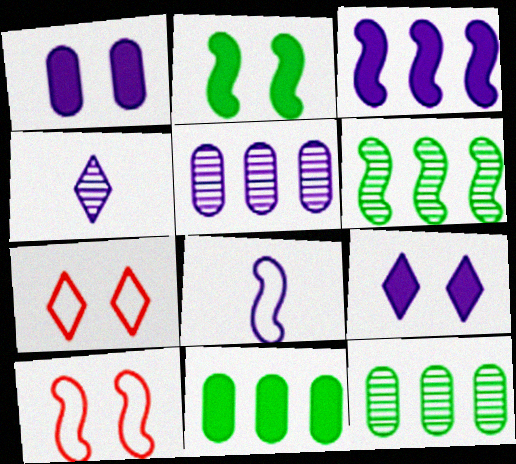[[4, 10, 11], 
[5, 8, 9]]